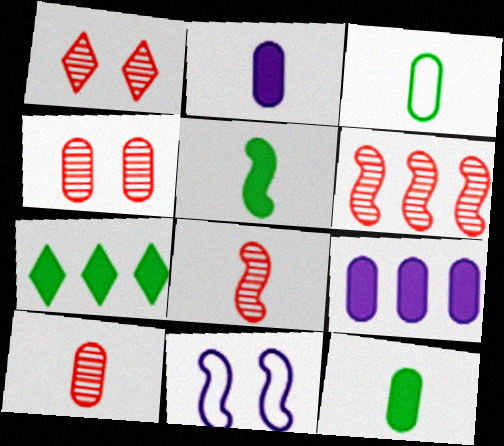[[1, 6, 10], 
[2, 3, 10], 
[3, 4, 9], 
[5, 6, 11], 
[7, 10, 11]]